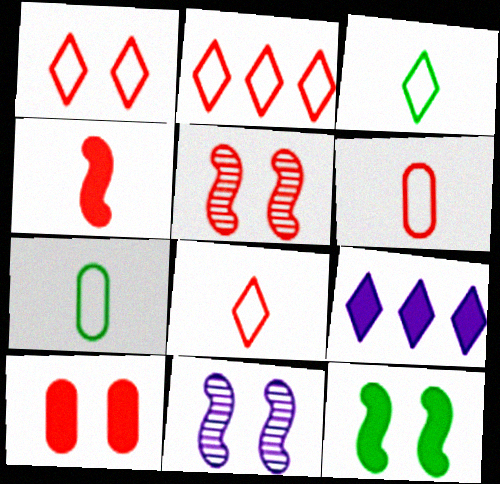[[1, 2, 8], 
[1, 5, 10], 
[5, 7, 9]]